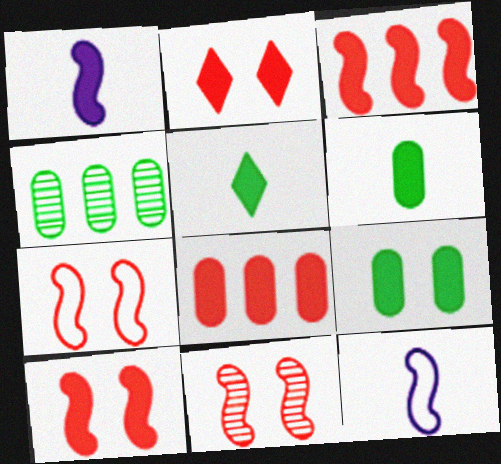[[2, 4, 12], 
[7, 10, 11]]